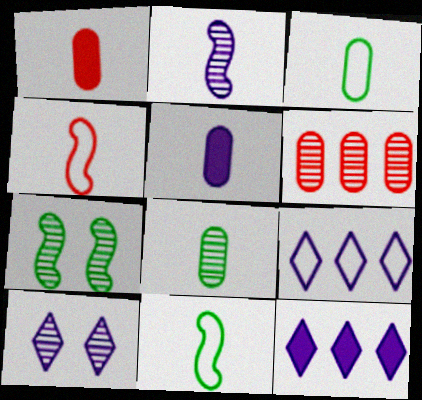[[1, 7, 9]]